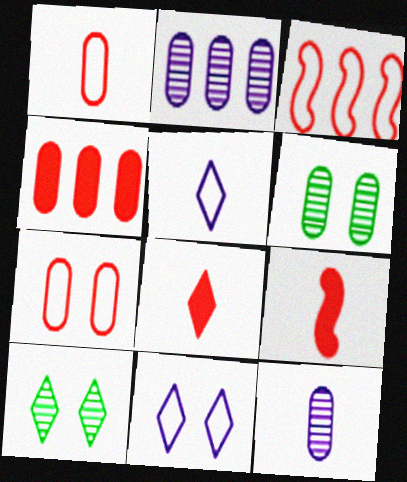[]